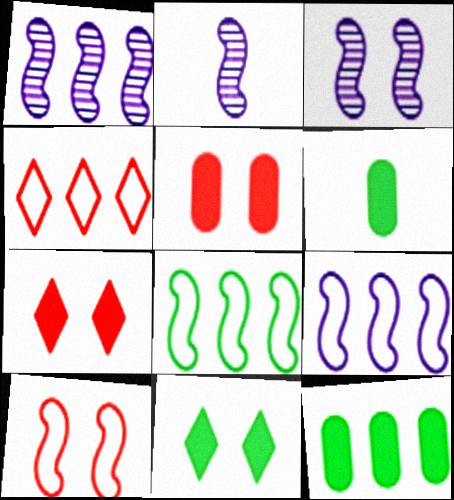[[1, 2, 3], 
[1, 4, 12], 
[3, 4, 6]]